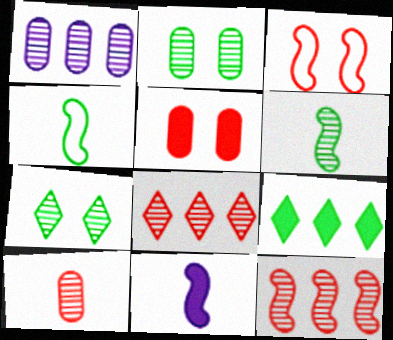[[1, 2, 10], 
[2, 4, 9], 
[5, 9, 11]]